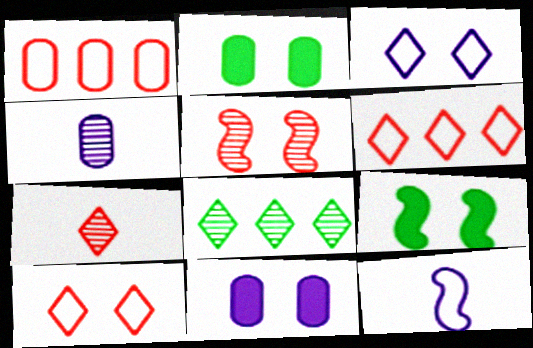[[1, 2, 4], 
[2, 3, 5], 
[4, 5, 8], 
[4, 6, 9]]